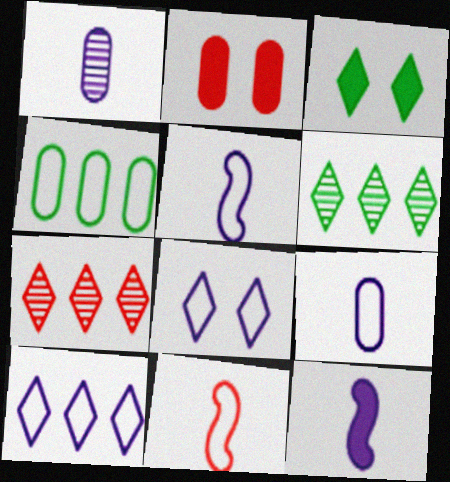[[1, 2, 4], 
[2, 5, 6], 
[2, 7, 11], 
[4, 8, 11]]